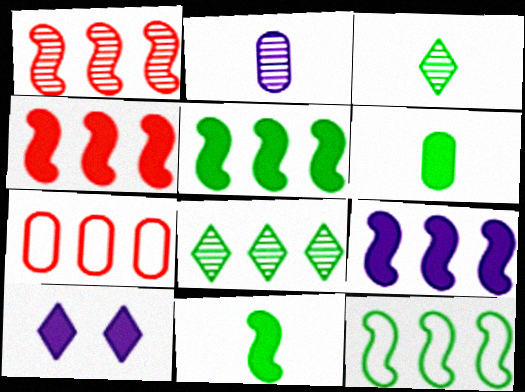[[1, 9, 12], 
[4, 5, 9], 
[4, 6, 10], 
[7, 8, 9]]